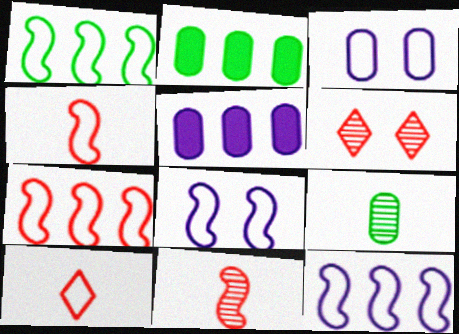[[1, 3, 10], 
[1, 4, 8], 
[1, 7, 12]]